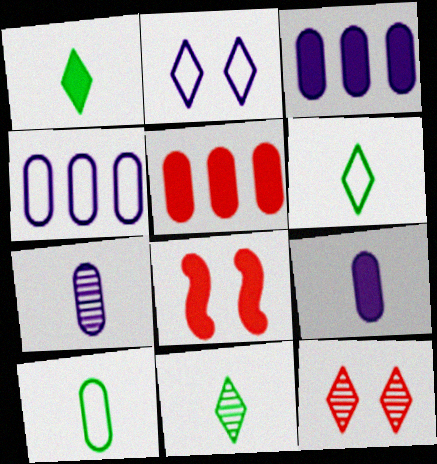[[1, 3, 8], 
[1, 6, 11], 
[4, 8, 11]]